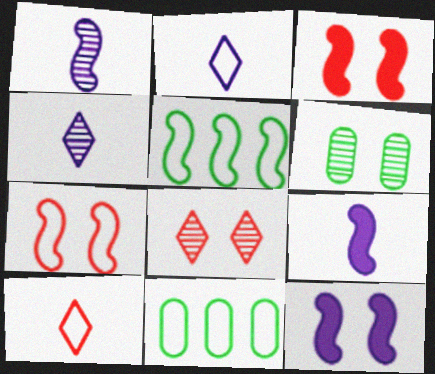[[1, 3, 5], 
[2, 7, 11], 
[3, 4, 11], 
[8, 9, 11]]